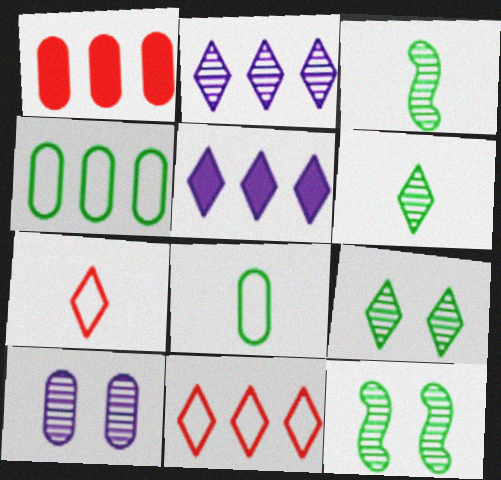[[1, 8, 10], 
[5, 7, 9]]